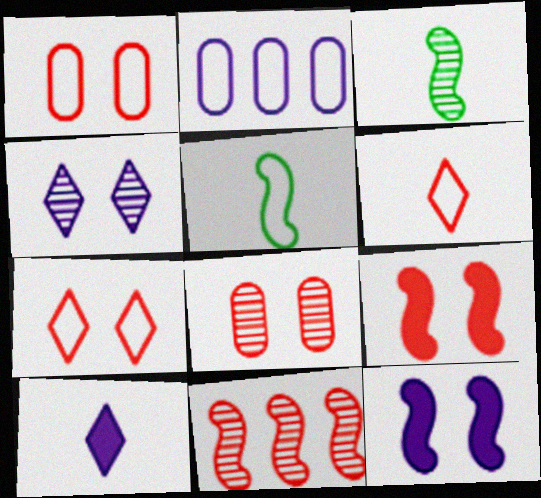[[2, 5, 7], 
[5, 11, 12], 
[7, 8, 9]]